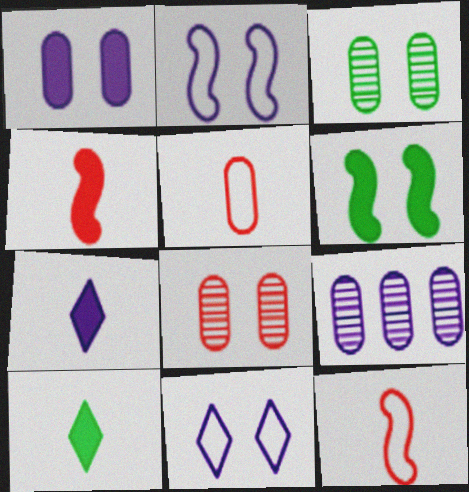[[2, 7, 9], 
[6, 8, 11]]